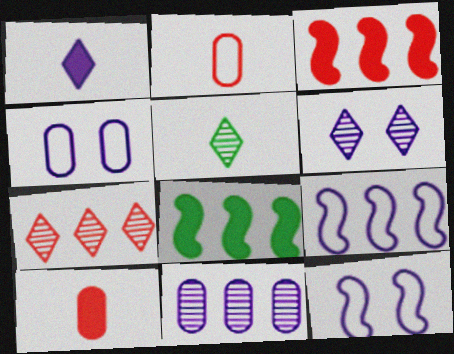[[1, 11, 12], 
[2, 6, 8], 
[3, 4, 5], 
[5, 6, 7]]